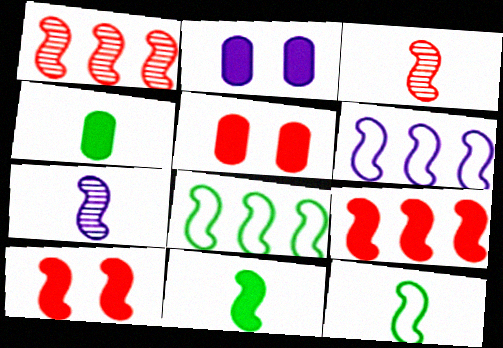[[7, 8, 10]]